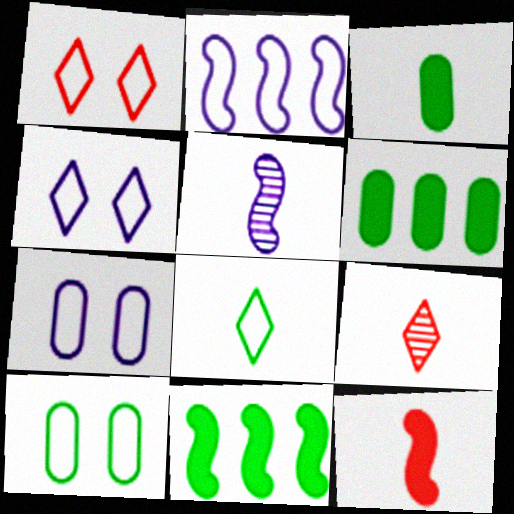[[1, 5, 6], 
[7, 9, 11]]